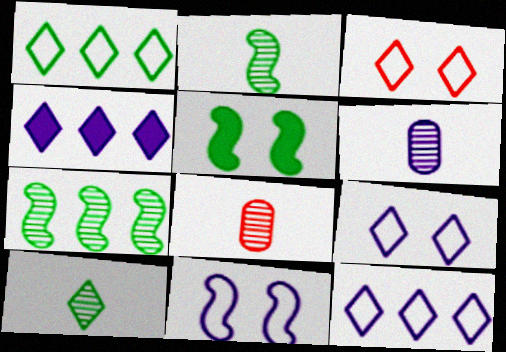[[3, 4, 10], 
[4, 6, 11], 
[5, 8, 12]]